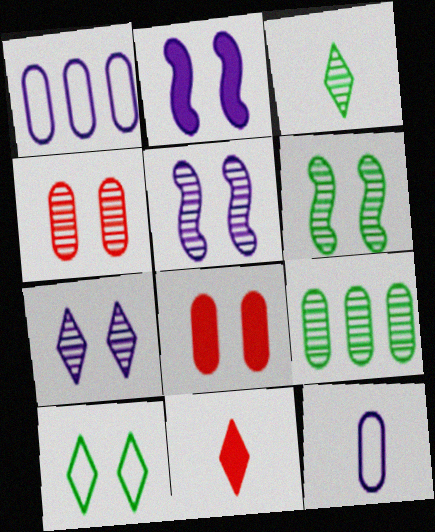[[1, 6, 11], 
[2, 4, 10], 
[3, 6, 9], 
[4, 6, 7], 
[5, 8, 10], 
[8, 9, 12]]